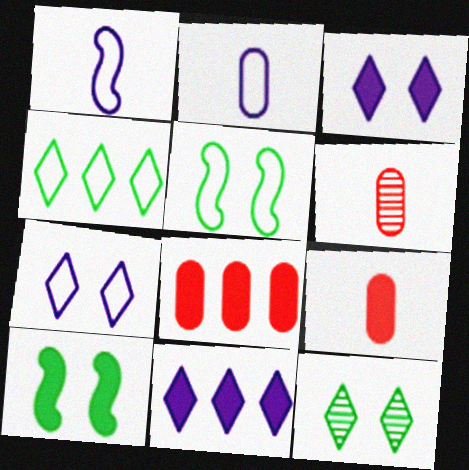[[1, 8, 12], 
[5, 6, 11], 
[9, 10, 11]]